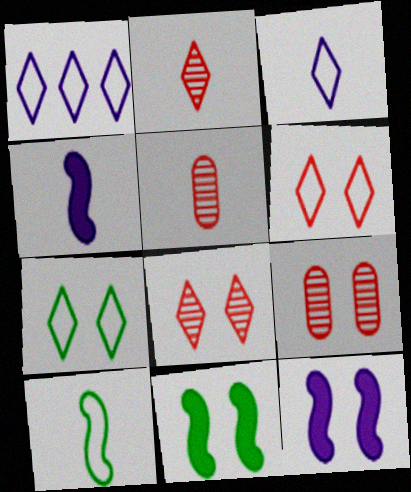[[1, 5, 11], 
[7, 9, 12]]